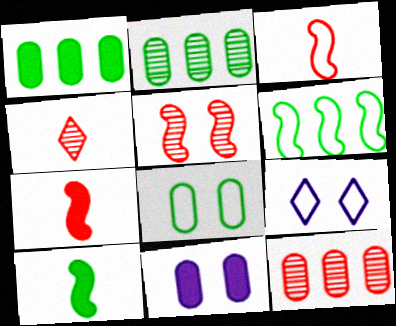[[2, 7, 9], 
[4, 5, 12], 
[4, 6, 11], 
[9, 10, 12]]